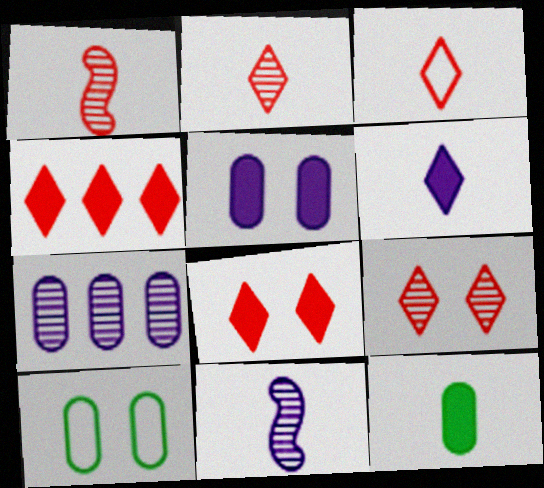[[3, 4, 9], 
[3, 11, 12], 
[4, 10, 11]]